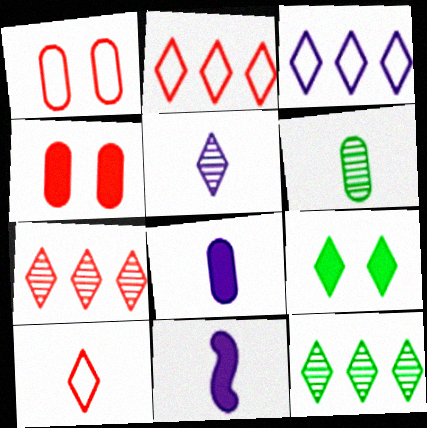[[1, 11, 12], 
[2, 5, 9], 
[6, 10, 11]]